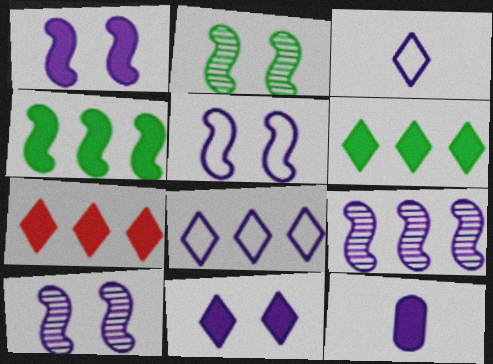[[1, 5, 10], 
[8, 10, 12]]